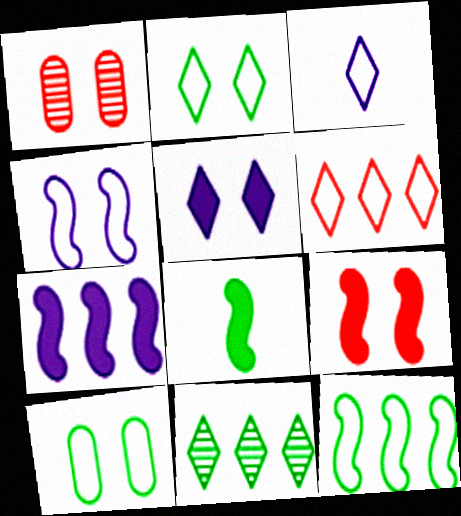[[2, 3, 6], 
[7, 8, 9], 
[8, 10, 11]]